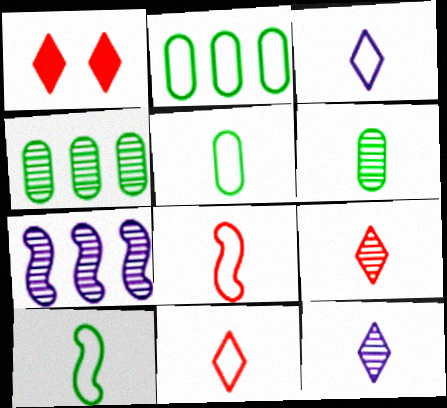[[1, 5, 7], 
[3, 5, 8]]